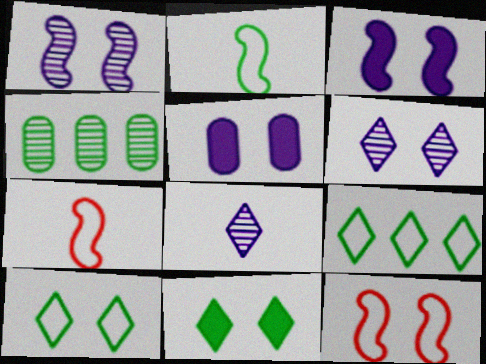[[2, 4, 11]]